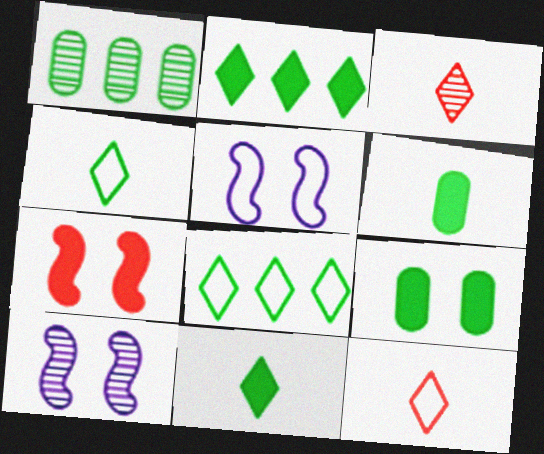[[1, 3, 10]]